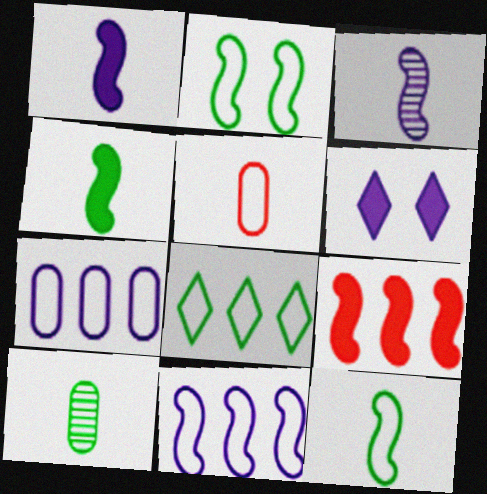[[2, 3, 9], 
[3, 6, 7]]